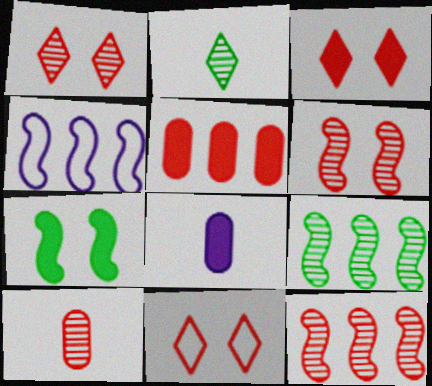[[1, 3, 11], 
[1, 10, 12], 
[8, 9, 11]]